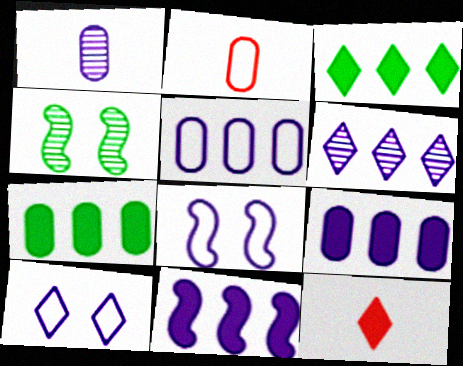[[1, 10, 11], 
[4, 5, 12], 
[5, 6, 11]]